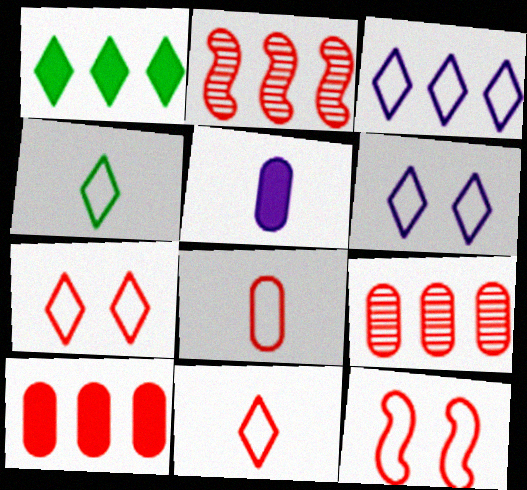[[3, 4, 7]]